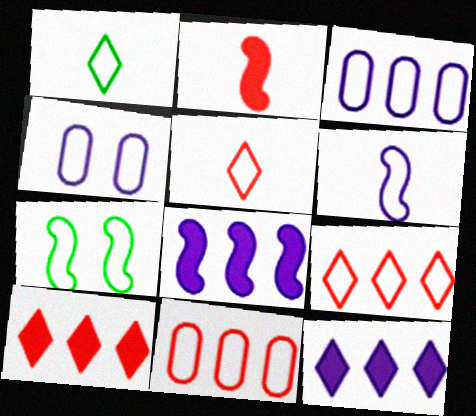[[3, 5, 7]]